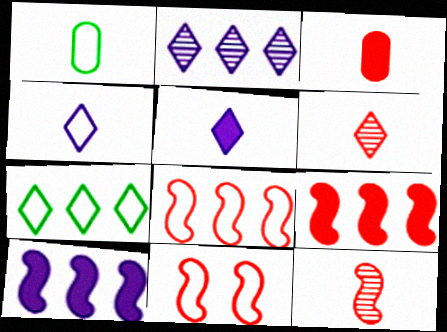[[1, 5, 12], 
[9, 11, 12]]